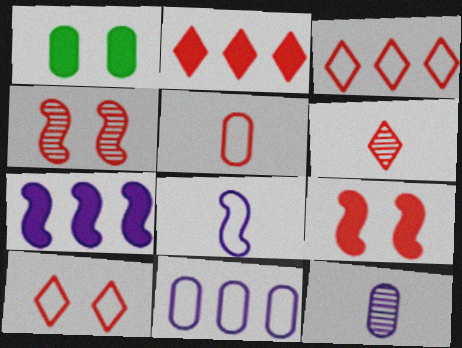[[2, 4, 5], 
[2, 6, 10]]